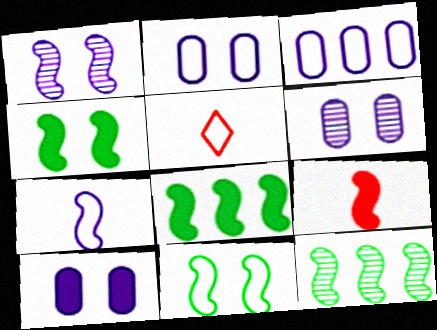[[2, 6, 10], 
[3, 5, 11], 
[5, 6, 8], 
[5, 10, 12]]